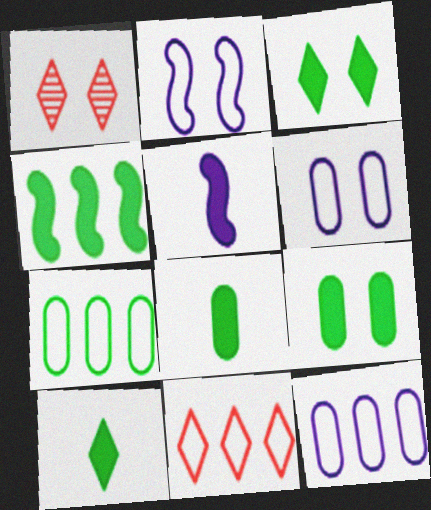[[1, 2, 9], 
[1, 5, 7], 
[3, 4, 8], 
[4, 9, 10]]